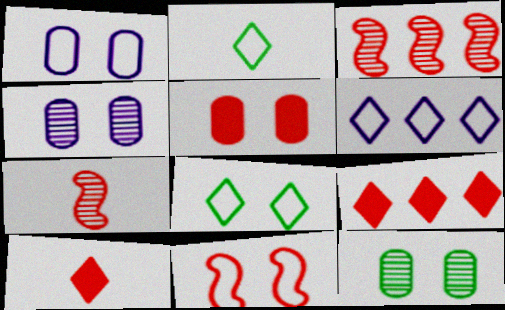[[1, 5, 12], 
[1, 8, 11]]